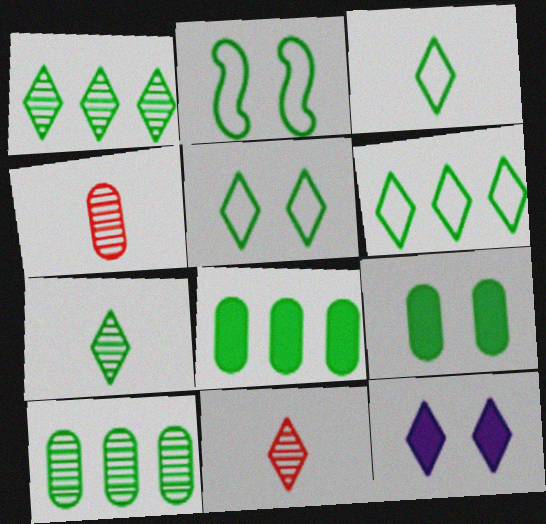[[2, 7, 8], 
[3, 5, 6], 
[6, 11, 12]]